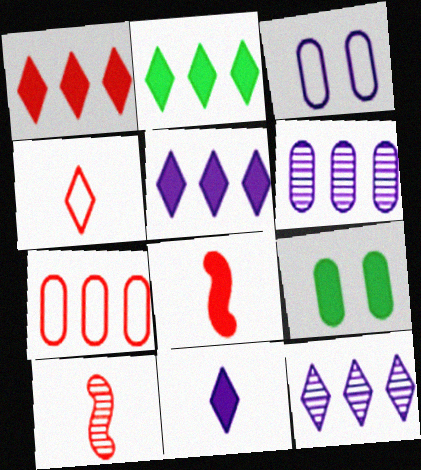[[1, 2, 5], 
[2, 3, 10], 
[5, 8, 9]]